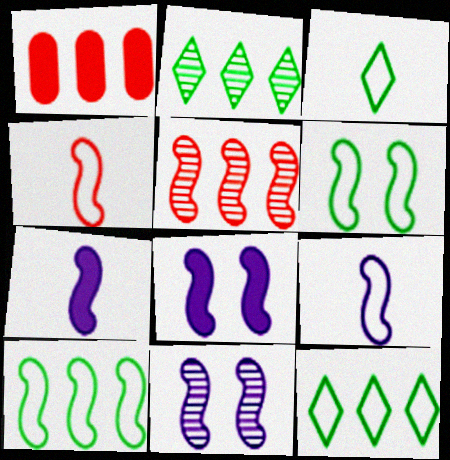[[1, 3, 11], 
[5, 6, 7]]